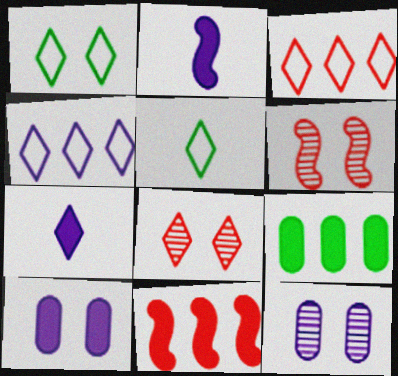[[1, 6, 10], 
[2, 4, 12], 
[5, 11, 12]]